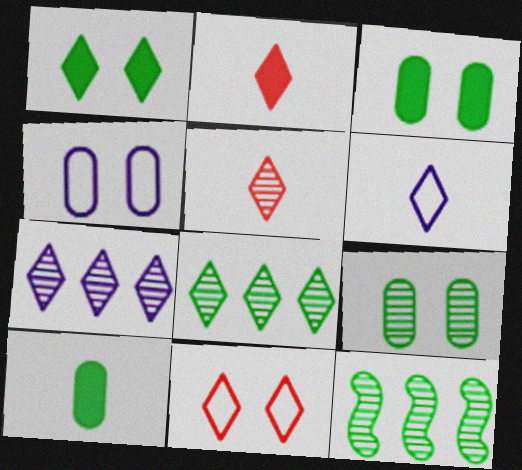[[2, 4, 12]]